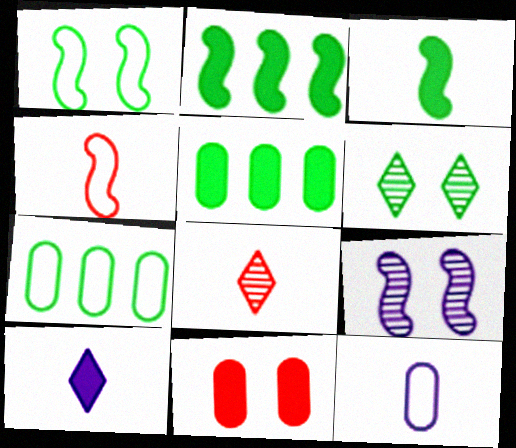[[2, 4, 9], 
[2, 10, 11], 
[3, 6, 7], 
[3, 8, 12]]